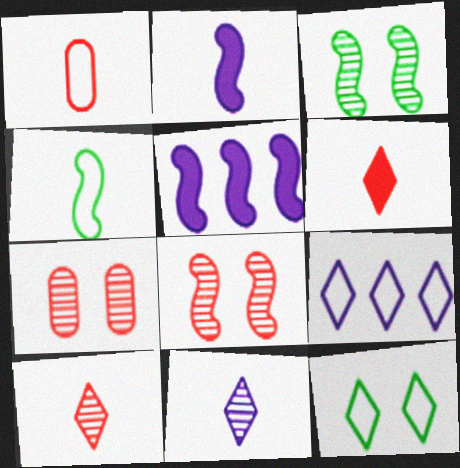[[4, 5, 8]]